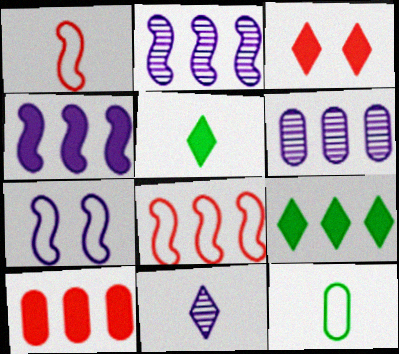[[2, 3, 12], 
[4, 9, 10], 
[6, 8, 9]]